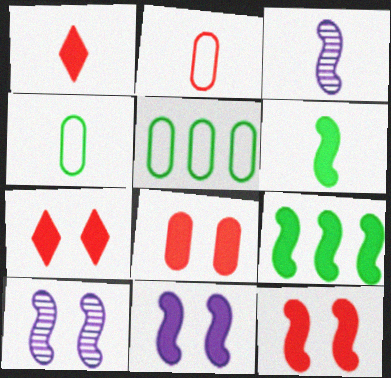[[1, 3, 4], 
[1, 5, 10], 
[3, 5, 7], 
[7, 8, 12]]